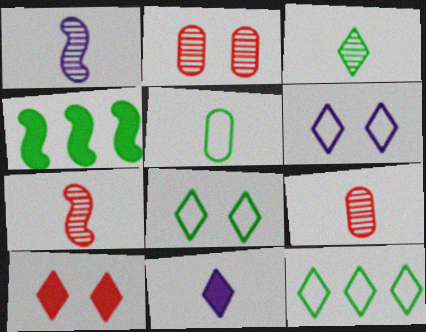[[1, 3, 9], 
[4, 6, 9], 
[5, 7, 11]]